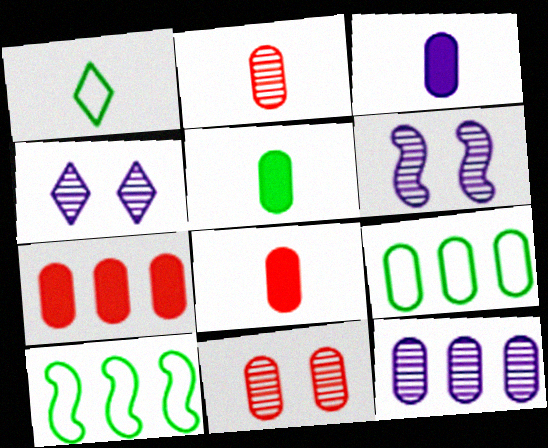[[1, 6, 7], 
[3, 5, 8], 
[3, 9, 11], 
[4, 8, 10], 
[7, 9, 12]]